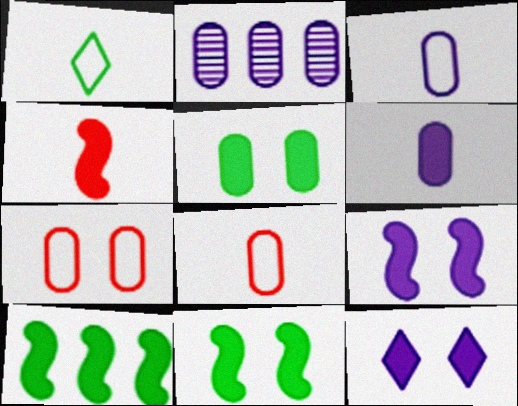[[2, 5, 8], 
[4, 9, 10]]